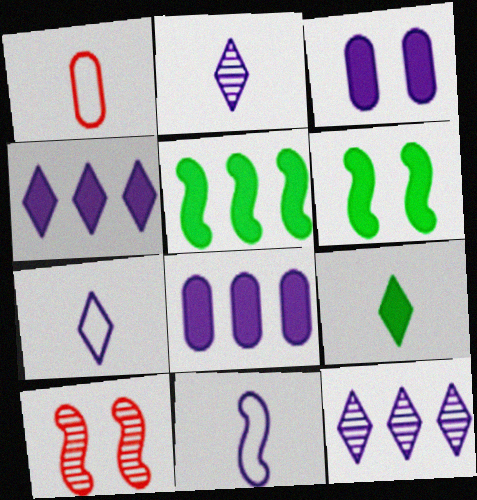[[1, 6, 12], 
[3, 11, 12], 
[5, 10, 11]]